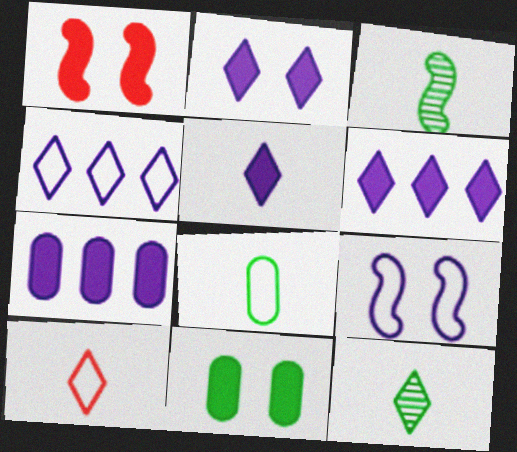[[1, 2, 11], 
[2, 5, 6], 
[5, 10, 12]]